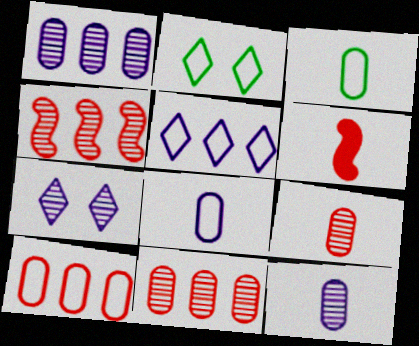[[1, 2, 6]]